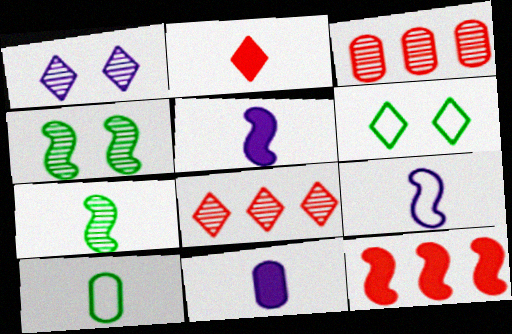[[1, 3, 7], 
[1, 10, 12], 
[3, 5, 6], 
[4, 9, 12]]